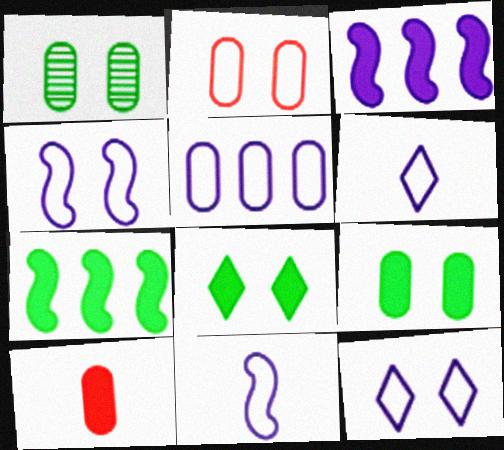[[1, 5, 10], 
[3, 8, 10], 
[4, 5, 6], 
[5, 11, 12]]